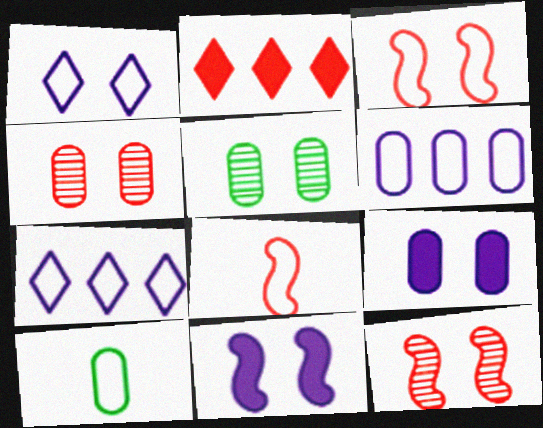[[2, 4, 8], 
[3, 7, 10]]